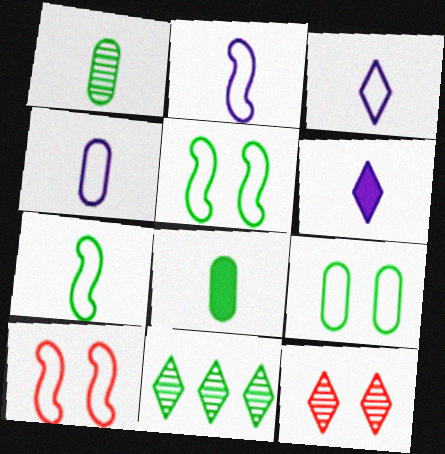[[2, 3, 4], 
[5, 8, 11]]